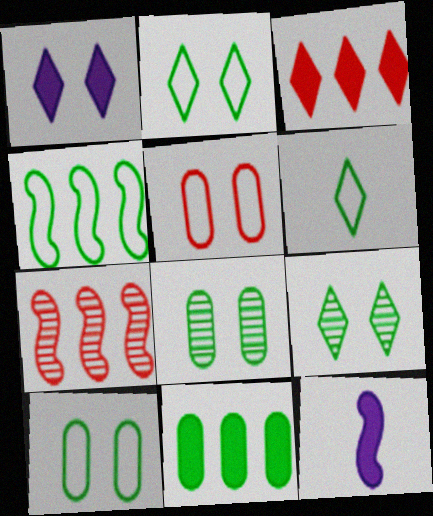[[4, 6, 10]]